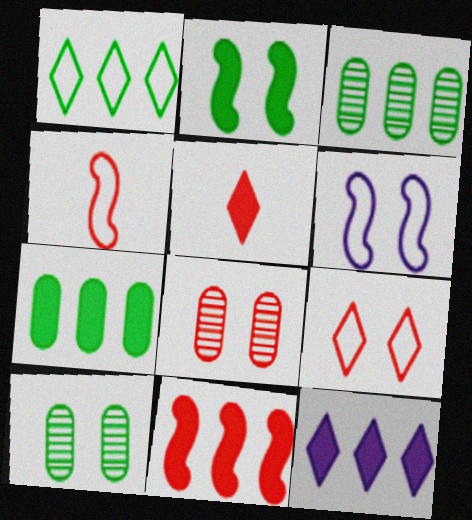[[3, 5, 6], 
[4, 10, 12], 
[7, 11, 12]]